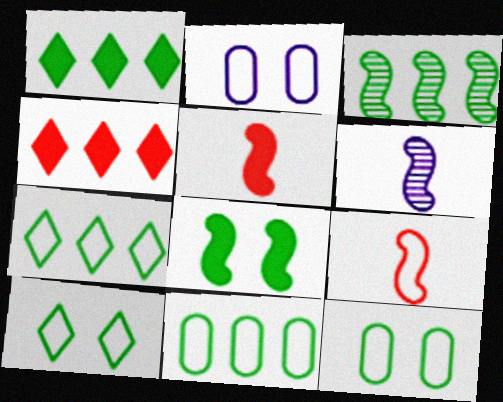[[1, 3, 11], 
[2, 7, 9], 
[4, 6, 12]]